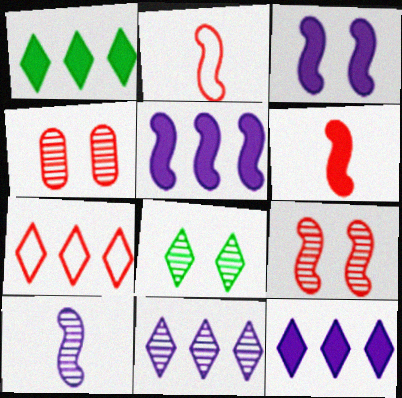[[1, 7, 11], 
[4, 6, 7]]